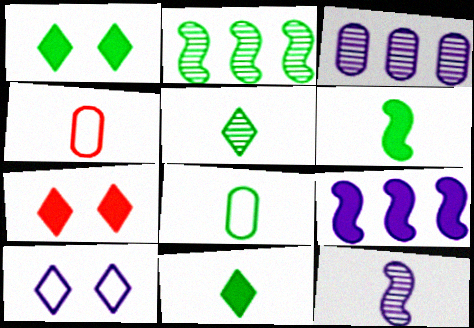[[1, 2, 8], 
[4, 11, 12], 
[5, 6, 8]]